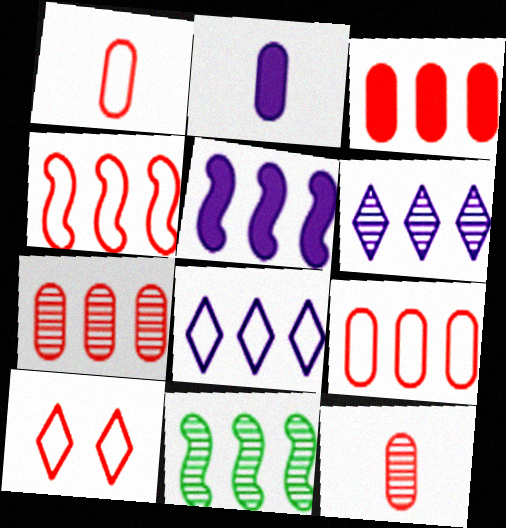[[1, 4, 10], 
[2, 10, 11], 
[3, 7, 9], 
[3, 8, 11], 
[4, 5, 11], 
[6, 7, 11]]